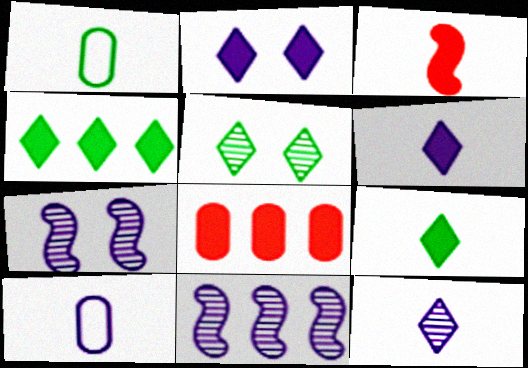[[1, 3, 12], 
[2, 10, 11]]